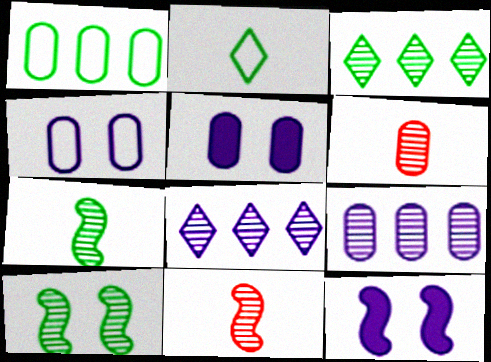[[1, 5, 6], 
[6, 8, 10]]